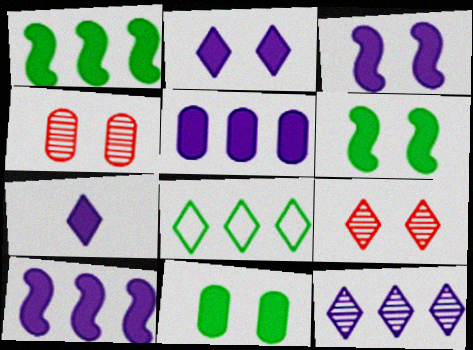[[3, 5, 7], 
[7, 8, 9]]